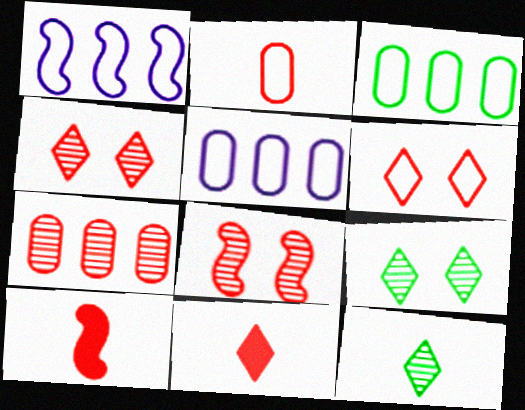[[5, 9, 10], 
[6, 7, 10]]